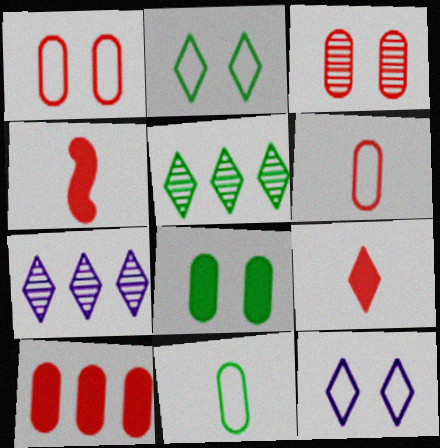[[2, 7, 9], 
[3, 6, 10], 
[5, 9, 12]]